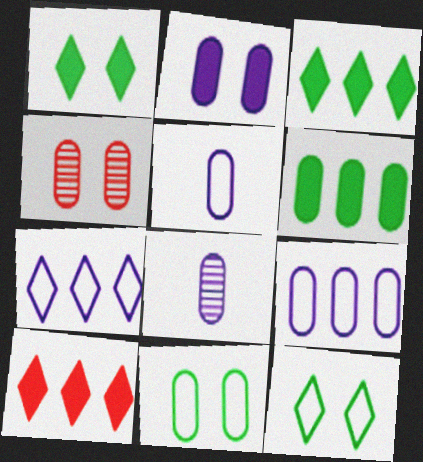[[2, 4, 11], 
[2, 8, 9], 
[4, 5, 6]]